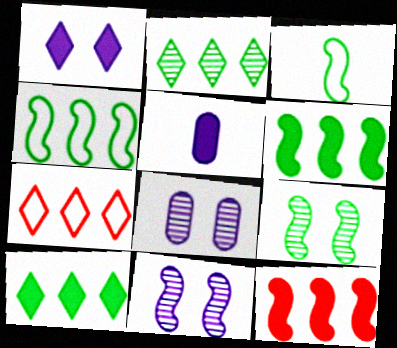[[3, 6, 9], 
[3, 11, 12], 
[5, 7, 9]]